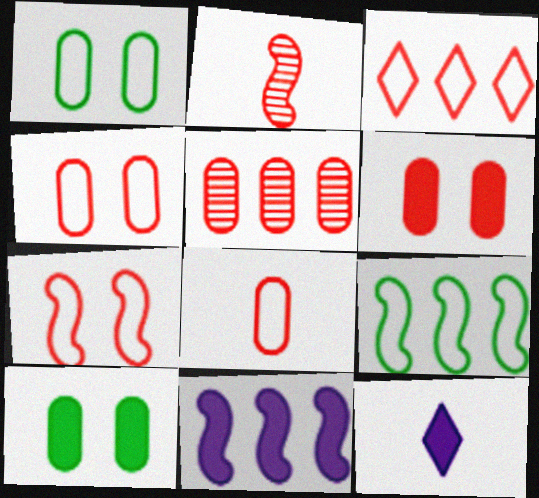[[2, 3, 6], 
[3, 7, 8], 
[5, 6, 8]]